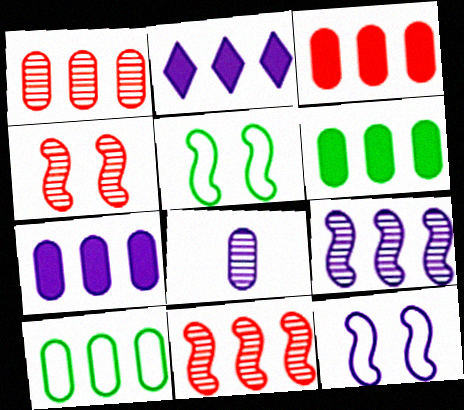[[1, 7, 10], 
[2, 8, 12], 
[2, 10, 11], 
[3, 6, 7]]